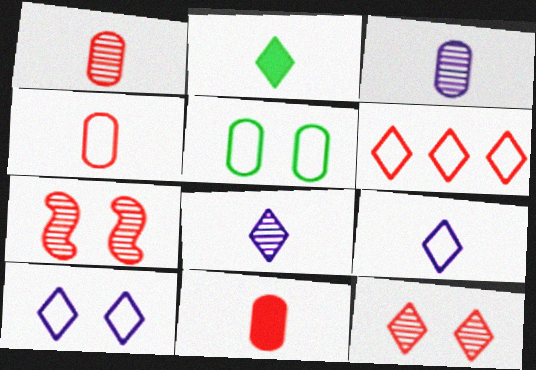[[1, 4, 11], 
[6, 7, 11]]